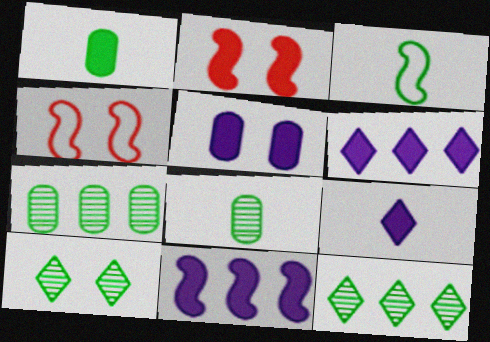[[1, 2, 6], 
[4, 5, 10], 
[4, 6, 8], 
[4, 7, 9], 
[5, 9, 11]]